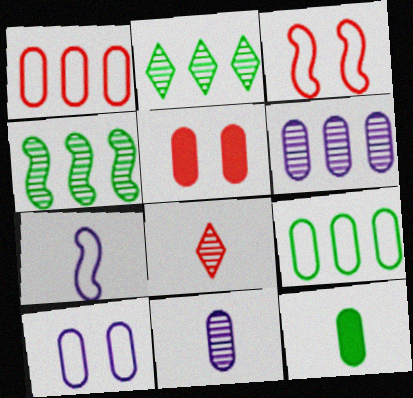[[2, 5, 7], 
[5, 9, 11], 
[7, 8, 12]]